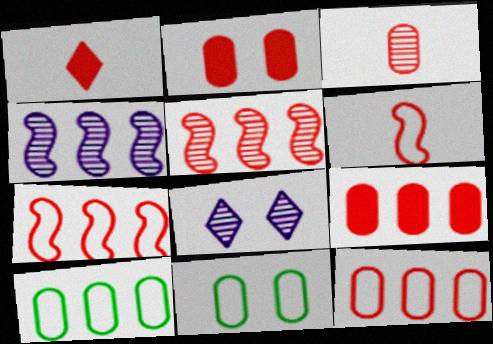[[1, 3, 6], 
[1, 4, 11], 
[2, 3, 12]]